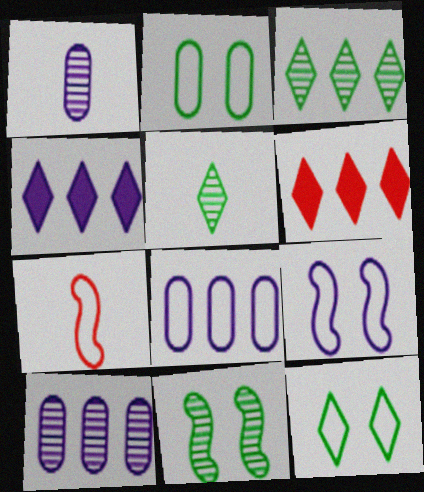[[1, 4, 9], 
[7, 8, 12]]